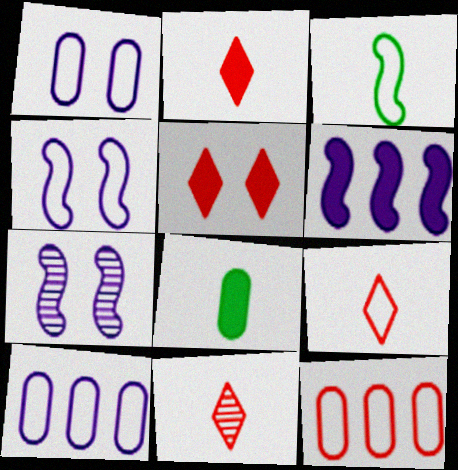[[2, 9, 11], 
[5, 6, 8]]